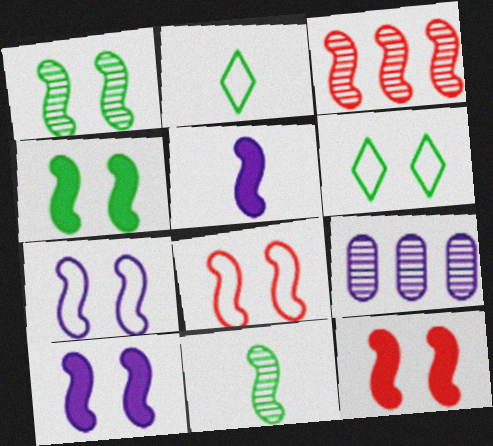[[1, 7, 12], 
[1, 8, 10], 
[2, 9, 12], 
[4, 10, 12]]